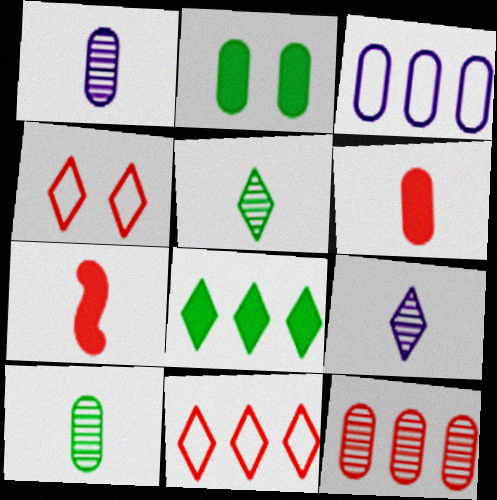[[4, 7, 12], 
[4, 8, 9]]